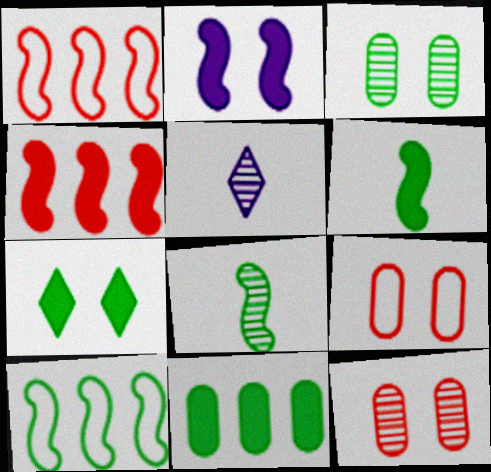[[1, 2, 8], 
[2, 4, 6], 
[6, 7, 11]]